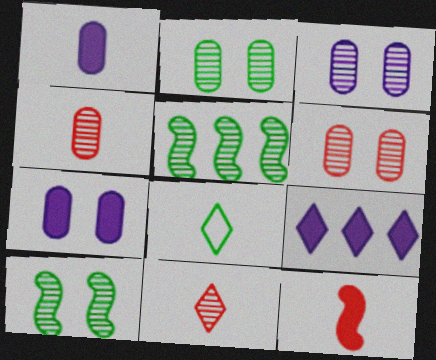[[2, 3, 6], 
[3, 5, 11]]